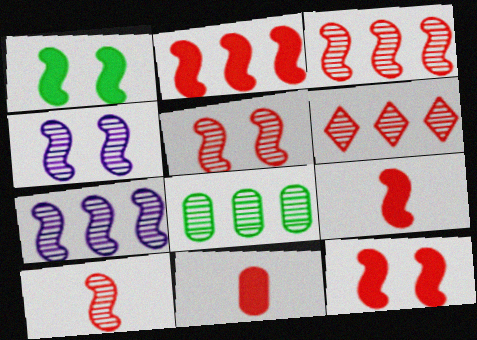[[2, 9, 12], 
[3, 5, 10], 
[6, 7, 8]]